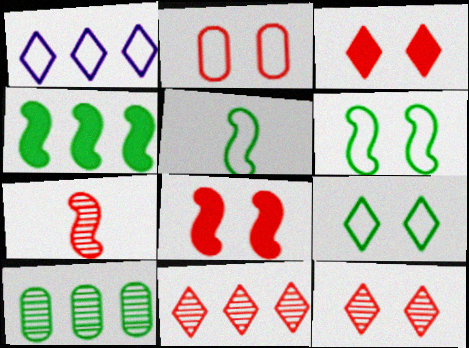[[1, 2, 5], 
[2, 8, 12]]